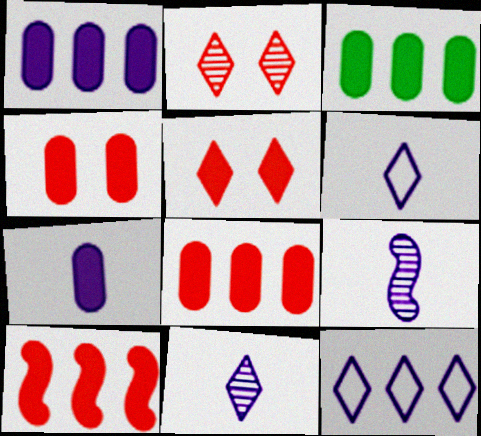[[1, 3, 8], 
[3, 4, 7], 
[6, 7, 9]]